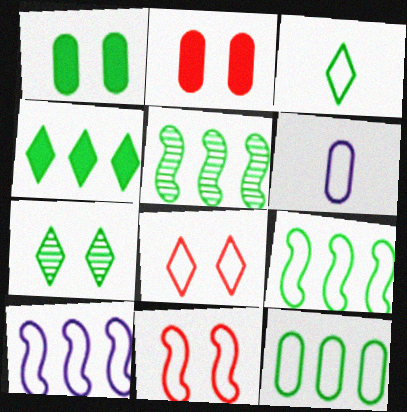[[1, 3, 5], 
[3, 4, 7], 
[4, 5, 12], 
[6, 8, 9]]